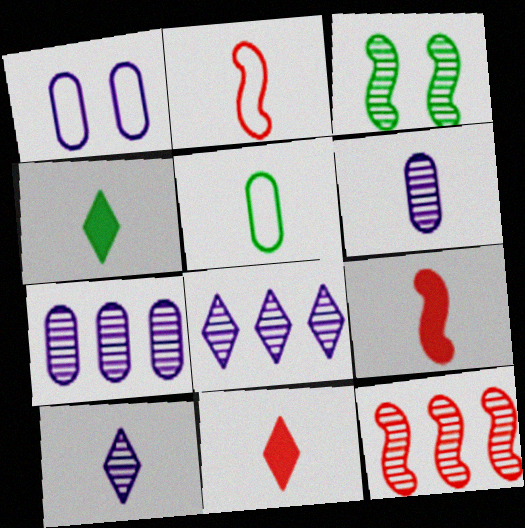[[1, 4, 12], 
[2, 4, 6], 
[5, 9, 10]]